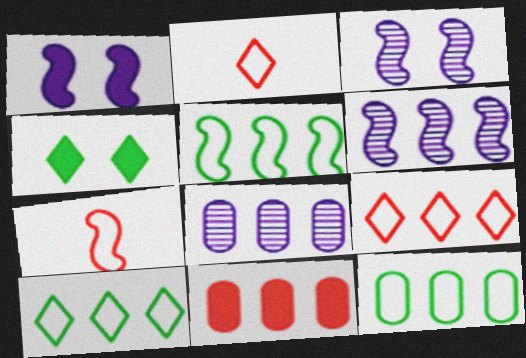[[4, 7, 8], 
[5, 10, 12], 
[6, 10, 11], 
[8, 11, 12]]